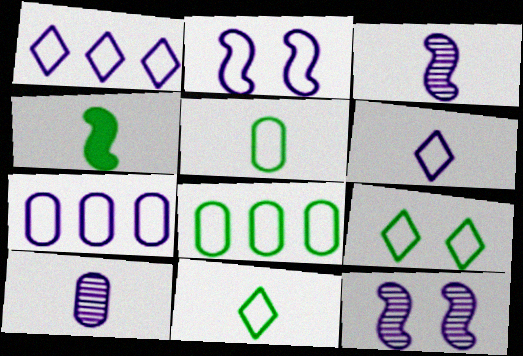[[2, 6, 7]]